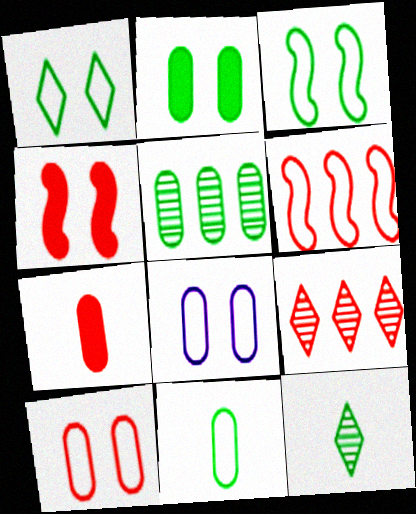[[2, 5, 11], 
[5, 7, 8]]